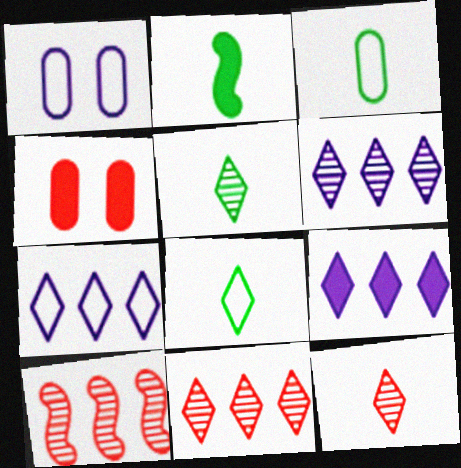[[1, 2, 11], 
[2, 3, 5], 
[2, 4, 9], 
[6, 7, 9]]